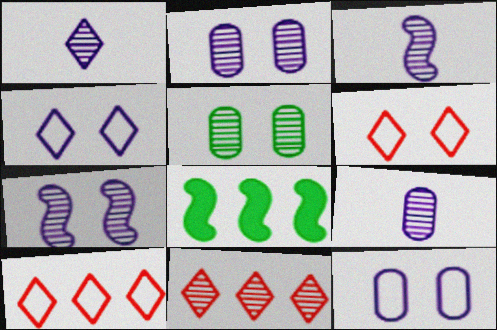[[1, 3, 9], 
[3, 5, 11], 
[6, 8, 9]]